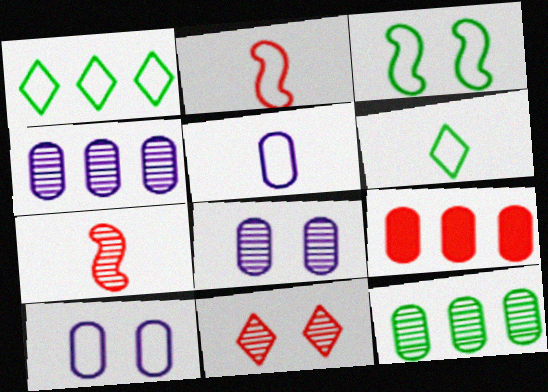[[1, 2, 10], 
[2, 5, 6], 
[2, 9, 11]]